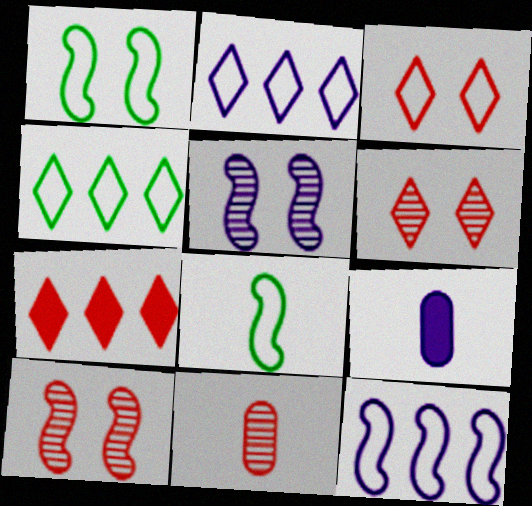[[2, 5, 9], 
[4, 9, 10]]